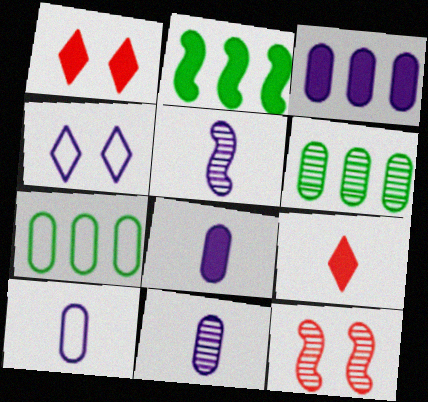[[1, 2, 8], 
[1, 5, 7], 
[3, 4, 5], 
[8, 10, 11]]